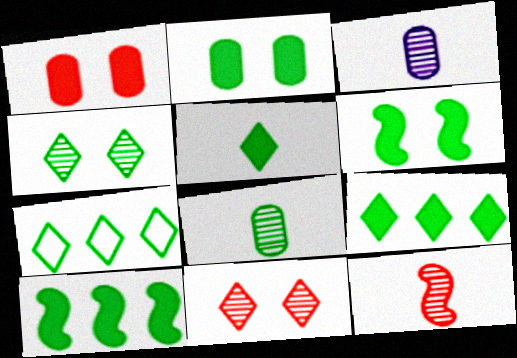[[2, 5, 10], 
[4, 5, 7], 
[6, 7, 8]]